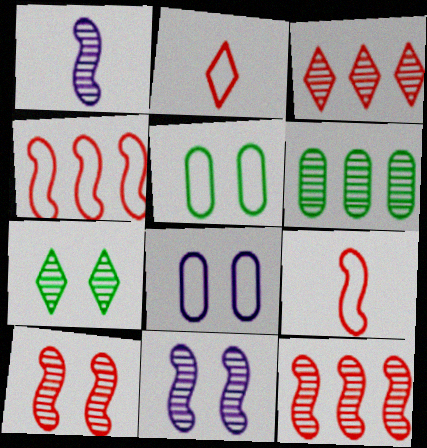[]